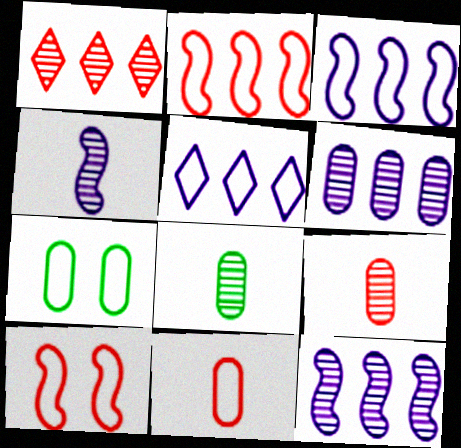[]